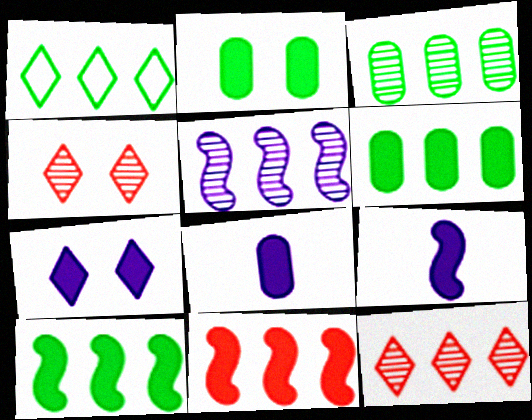[[1, 3, 10], 
[3, 5, 12]]